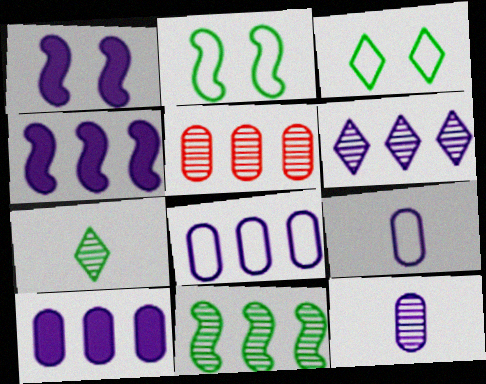[[1, 6, 9], 
[4, 6, 8], 
[5, 6, 11]]